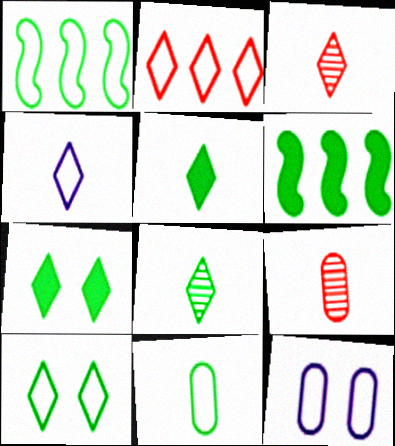[[1, 10, 11], 
[2, 4, 10], 
[3, 4, 5], 
[3, 6, 12]]